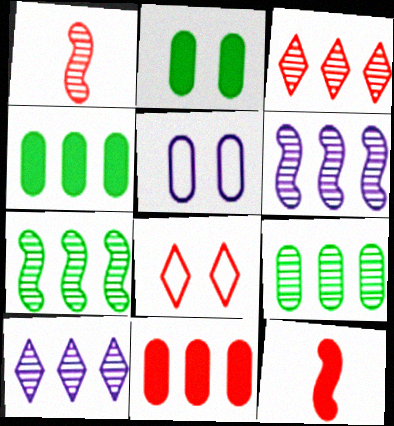[[1, 8, 11], 
[3, 6, 9]]